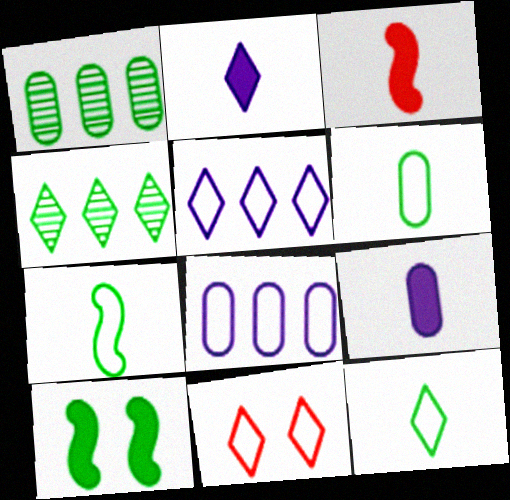[[1, 10, 12], 
[2, 4, 11], 
[4, 6, 10], 
[5, 11, 12], 
[6, 7, 12], 
[7, 8, 11]]